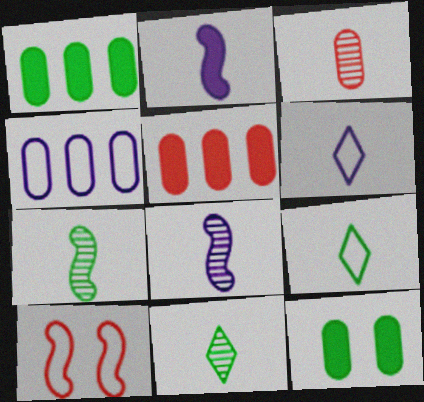[[2, 3, 9], 
[3, 4, 12], 
[3, 8, 11], 
[4, 9, 10]]